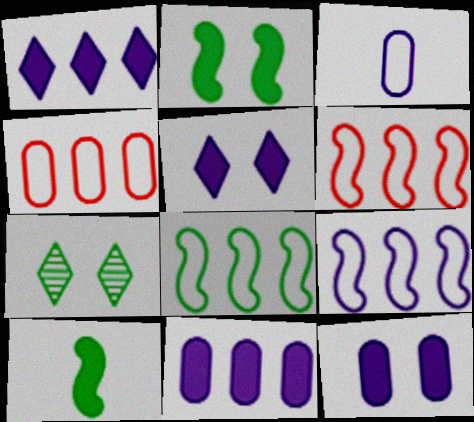[[6, 8, 9]]